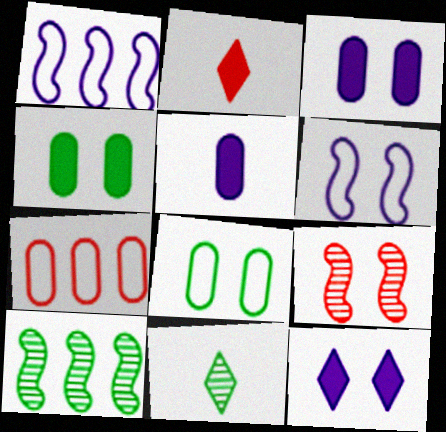[[2, 7, 9], 
[8, 9, 12]]